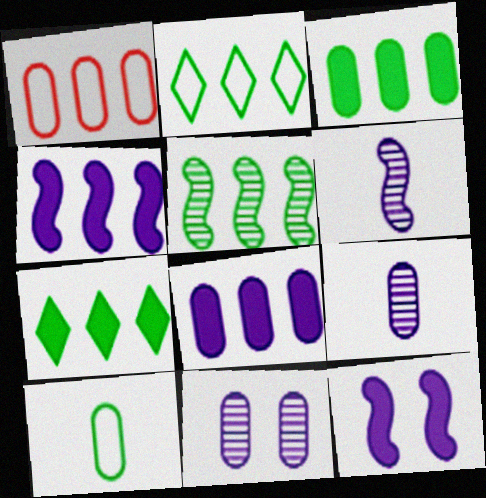[[2, 3, 5]]